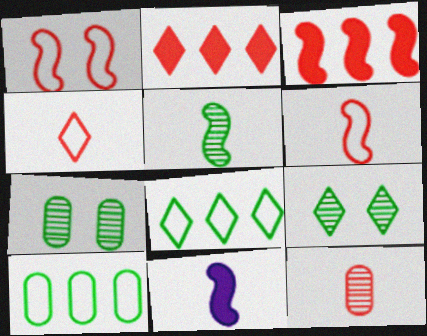[[1, 2, 12], 
[5, 6, 11]]